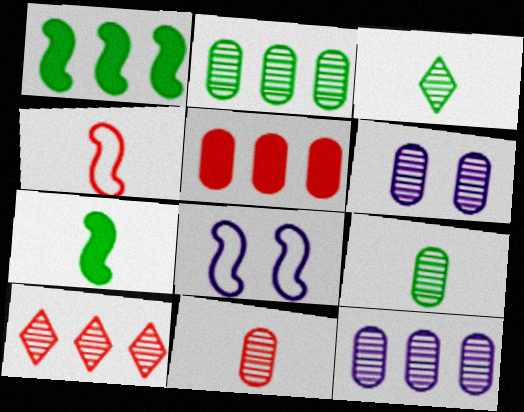[[2, 6, 11], 
[3, 5, 8]]